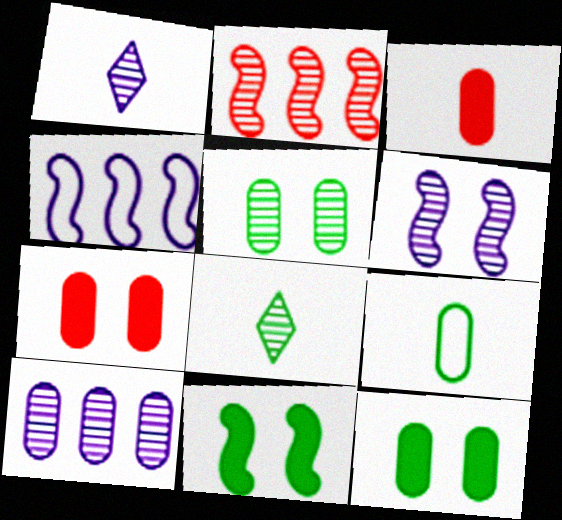[[1, 2, 5], 
[1, 6, 10], 
[4, 7, 8], 
[7, 9, 10]]